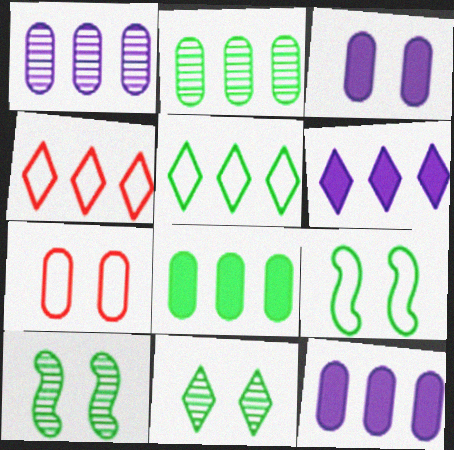[]